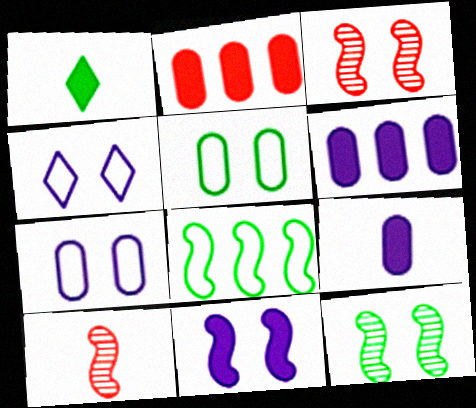[[1, 2, 11], 
[8, 10, 11]]